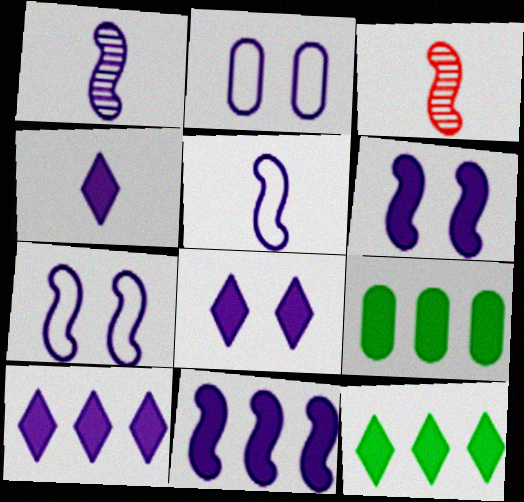[[1, 2, 10], 
[1, 7, 11], 
[2, 3, 12], 
[4, 8, 10]]